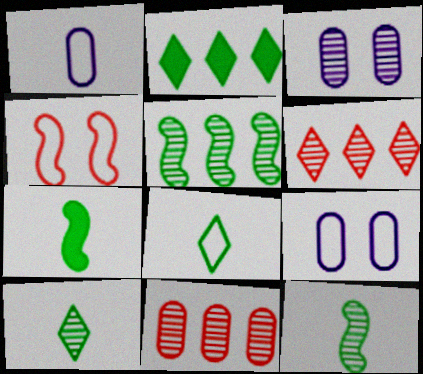[[3, 6, 12], 
[6, 7, 9]]